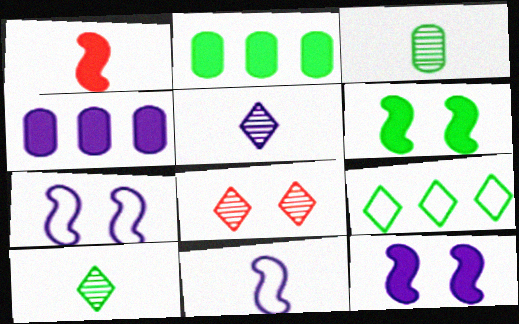[[2, 8, 11], 
[3, 6, 9], 
[4, 5, 7]]